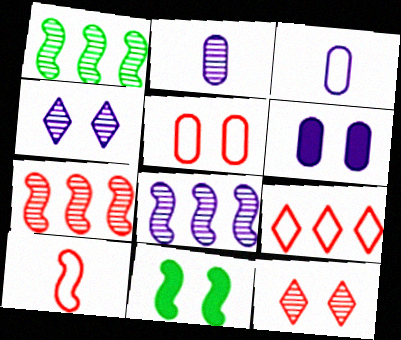[[1, 2, 12], 
[1, 7, 8], 
[2, 4, 8], 
[2, 9, 11], 
[4, 5, 11], 
[5, 9, 10], 
[8, 10, 11]]